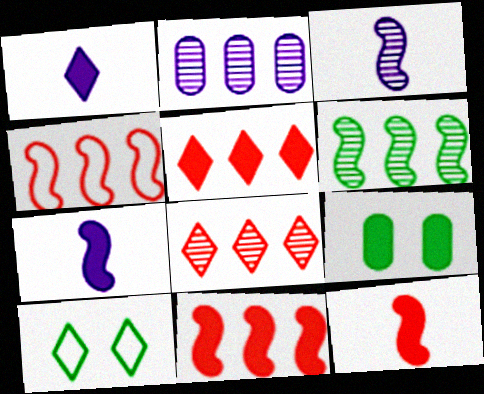[[1, 8, 10], 
[1, 9, 11], 
[2, 6, 8], 
[2, 10, 12], 
[5, 7, 9]]